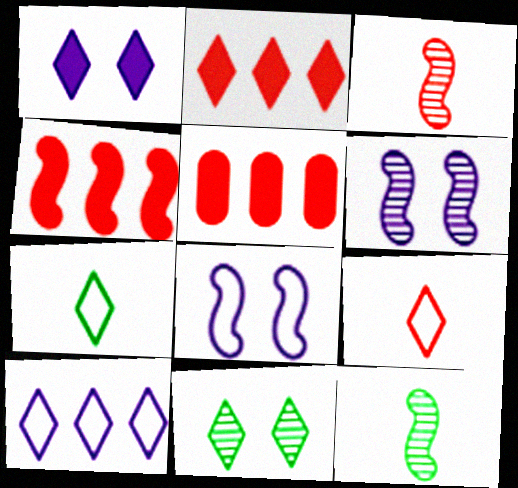[[2, 4, 5], 
[4, 8, 12], 
[5, 6, 7]]